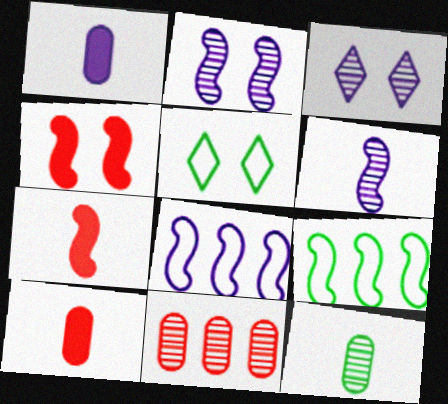[[1, 3, 8], 
[2, 7, 9], 
[3, 9, 10], 
[4, 6, 9]]